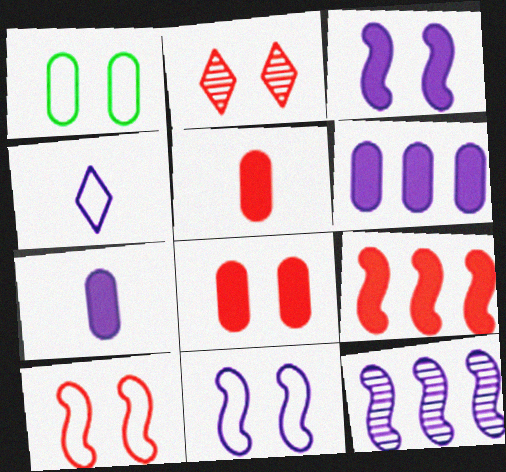[[1, 2, 3], 
[2, 8, 10]]